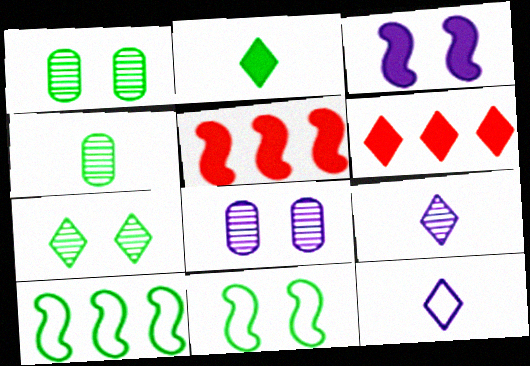[[1, 2, 10], 
[1, 5, 12], 
[6, 7, 12]]